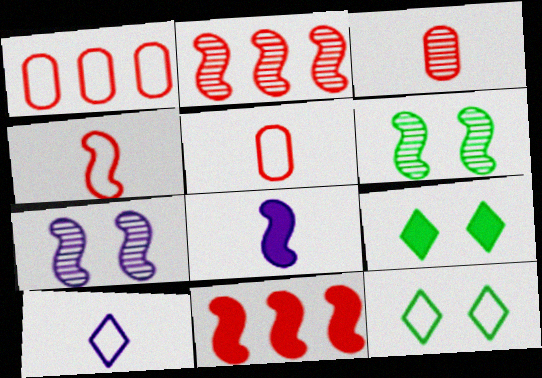[]